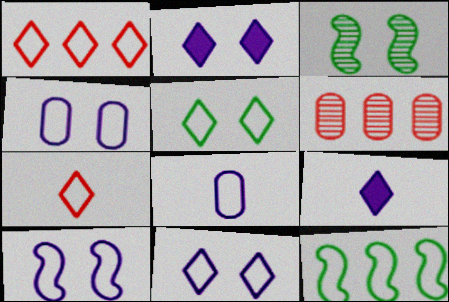[[4, 7, 12], 
[4, 10, 11]]